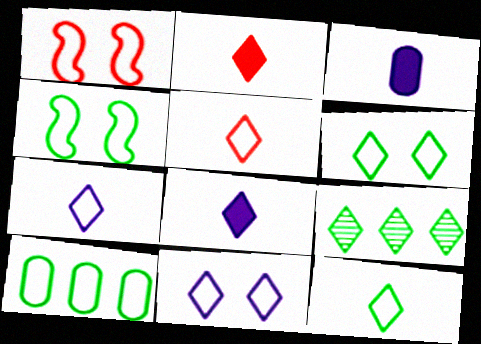[[1, 3, 9], 
[1, 7, 10], 
[2, 9, 11], 
[4, 10, 12], 
[5, 7, 12]]